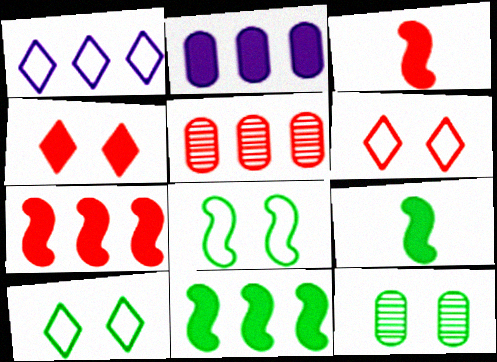[[1, 3, 12], 
[1, 5, 11], 
[2, 4, 9], 
[3, 5, 6]]